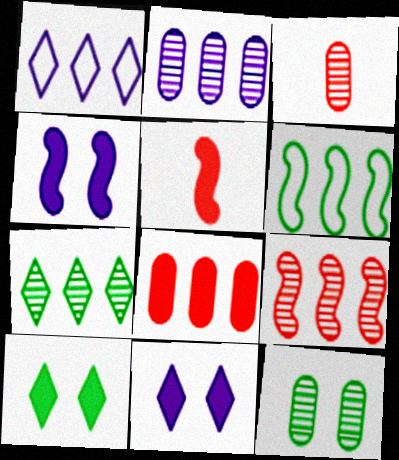[[1, 5, 12], 
[2, 3, 12], 
[2, 7, 9], 
[3, 6, 11]]